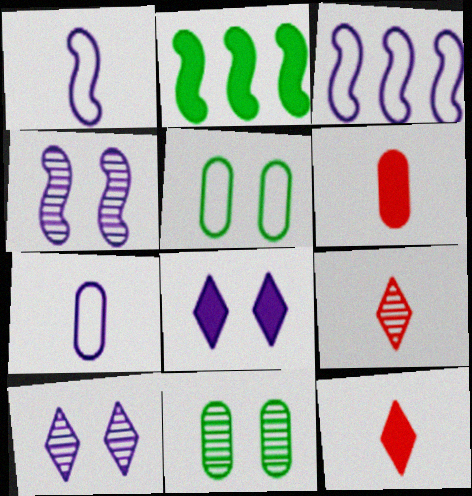[[2, 6, 8], 
[3, 11, 12]]